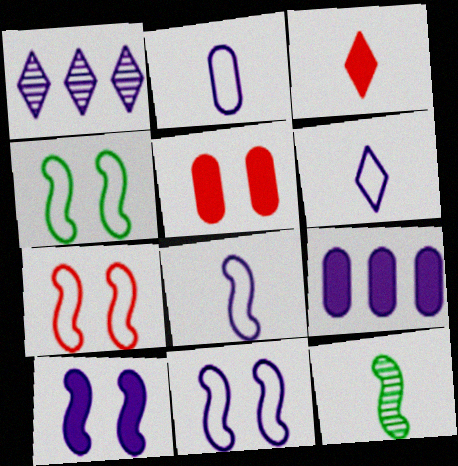[[1, 2, 10], 
[2, 3, 12], 
[2, 6, 8], 
[4, 7, 11]]